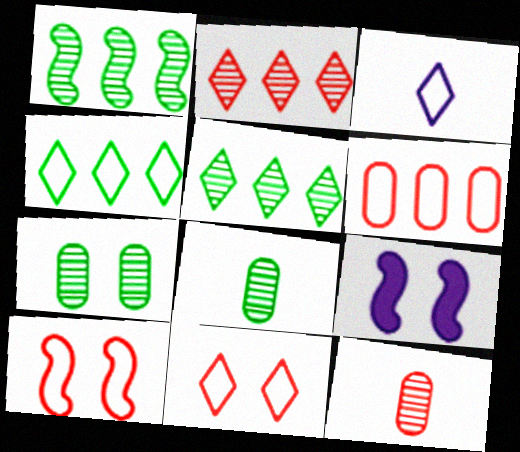[[3, 4, 11], 
[4, 9, 12], 
[7, 9, 11]]